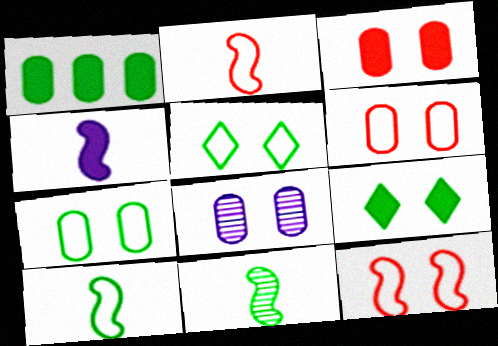[[1, 5, 11], 
[2, 4, 11], 
[3, 7, 8], 
[8, 9, 12]]